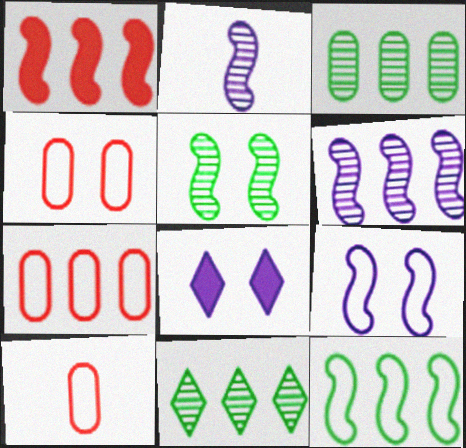[[1, 6, 12], 
[4, 5, 8], 
[4, 7, 10]]